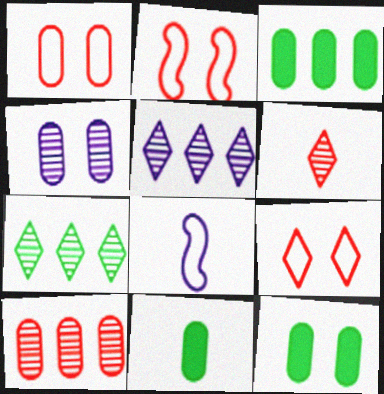[[1, 2, 9], 
[1, 4, 12], 
[2, 5, 11], 
[3, 11, 12], 
[6, 8, 11]]